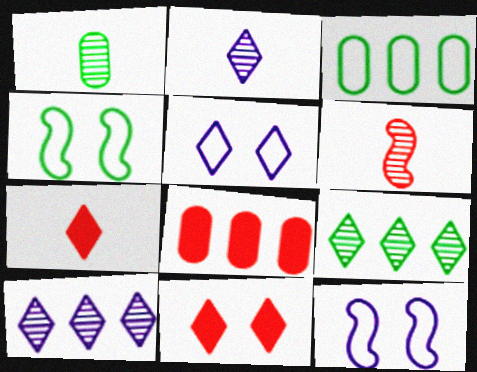[[1, 2, 6], 
[2, 4, 8], 
[5, 7, 9]]